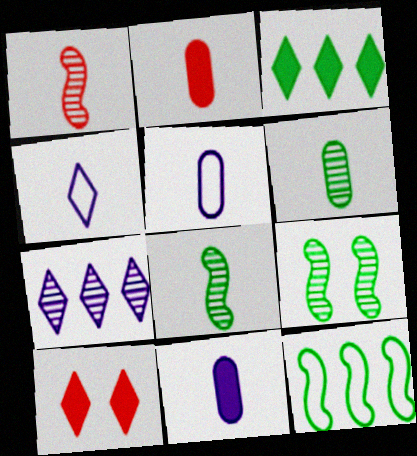[[2, 4, 8], 
[2, 5, 6]]